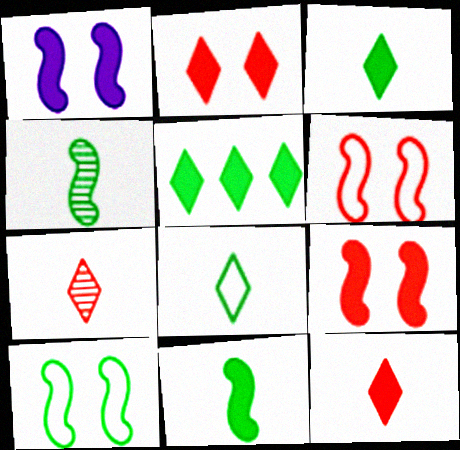[]